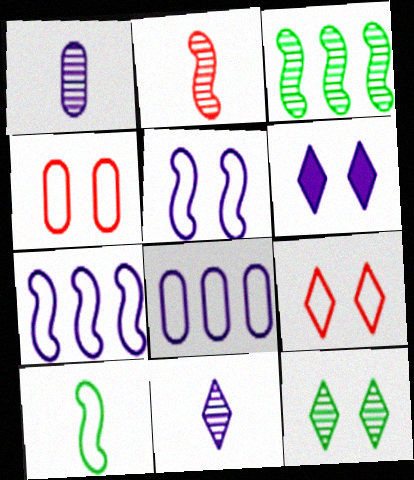[[1, 6, 7], 
[6, 9, 12], 
[8, 9, 10]]